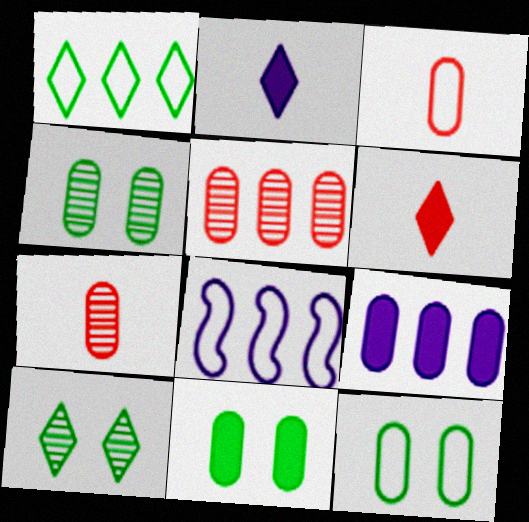[[3, 4, 9], 
[4, 6, 8], 
[4, 11, 12], 
[7, 9, 12]]